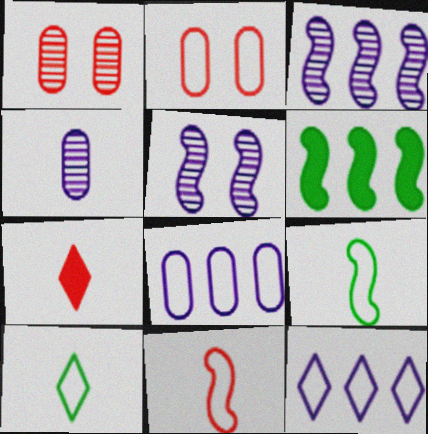[[2, 9, 12], 
[4, 7, 9], 
[5, 6, 11]]